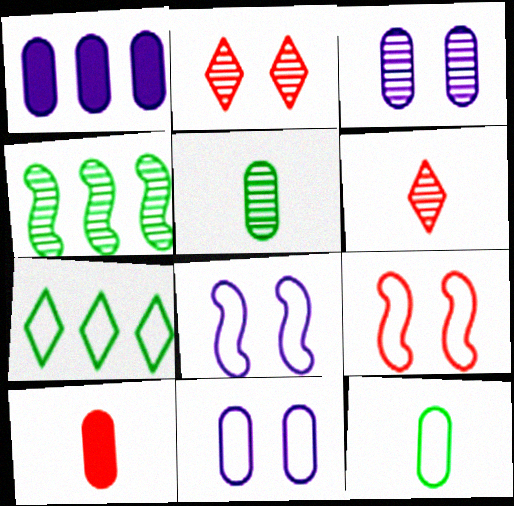[[3, 4, 6]]